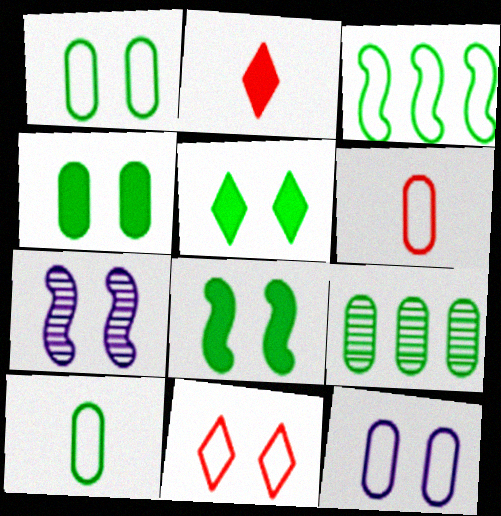[[4, 5, 8], 
[4, 7, 11], 
[4, 9, 10]]